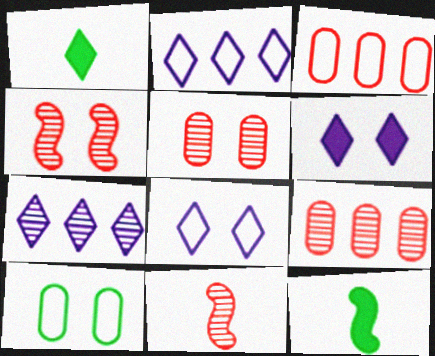[[2, 5, 12], 
[4, 6, 10], 
[8, 9, 12]]